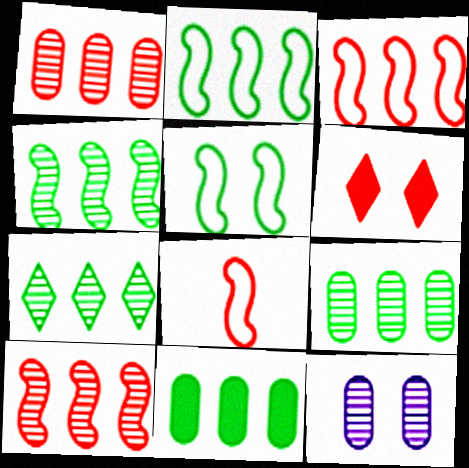[[1, 6, 8], 
[2, 7, 11], 
[4, 7, 9], 
[5, 6, 12]]